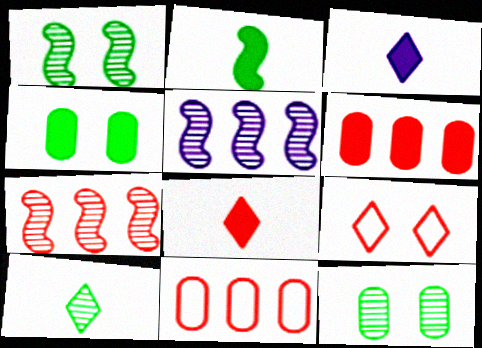[[1, 3, 11]]